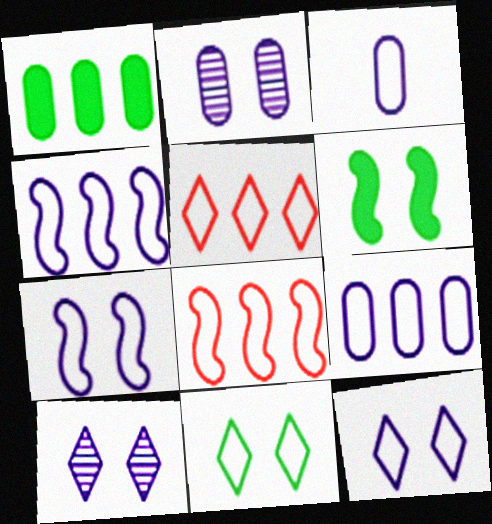[[3, 4, 12], 
[3, 8, 11]]